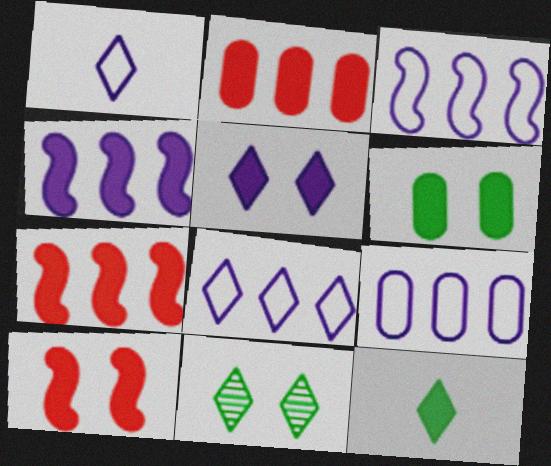[[3, 8, 9], 
[5, 6, 10]]